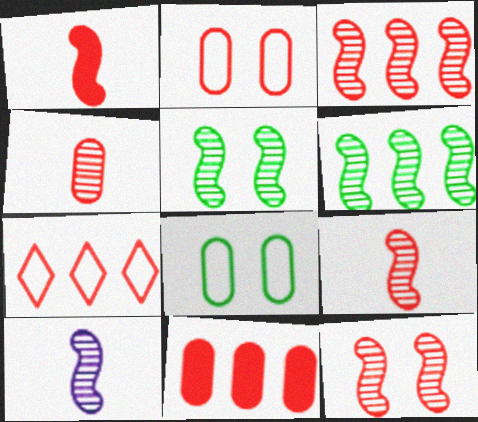[[2, 4, 11], 
[3, 5, 10], 
[3, 7, 11], 
[3, 9, 12], 
[6, 10, 12]]